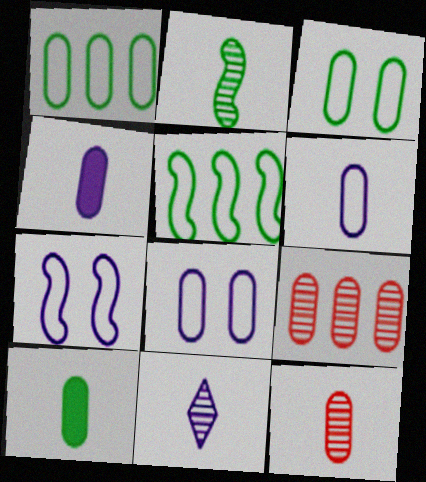[[2, 11, 12], 
[3, 4, 9], 
[6, 10, 12], 
[8, 9, 10]]